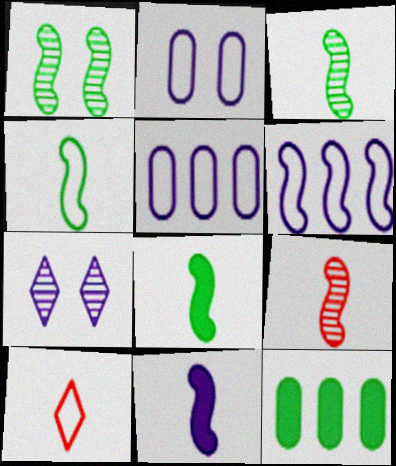[[3, 4, 8], 
[4, 9, 11], 
[5, 7, 11]]